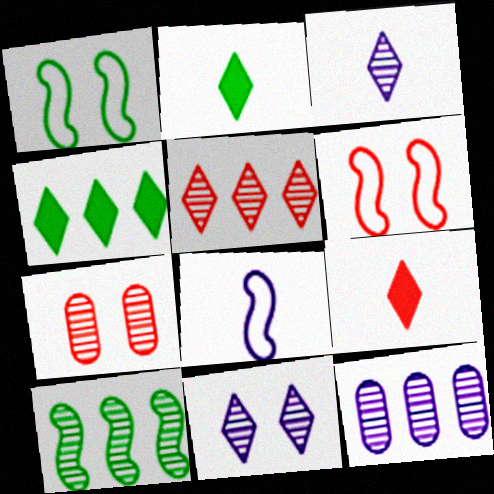[[1, 9, 12], 
[2, 6, 12], 
[3, 7, 10], 
[4, 7, 8], 
[5, 10, 12]]